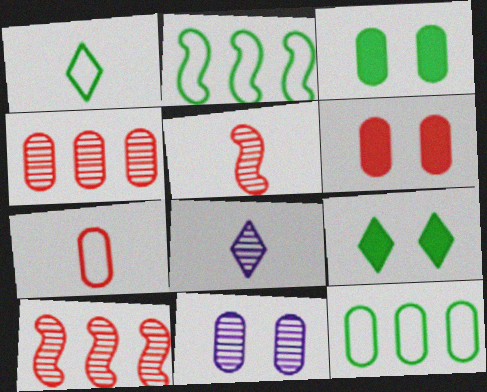[[2, 6, 8], 
[4, 6, 7]]